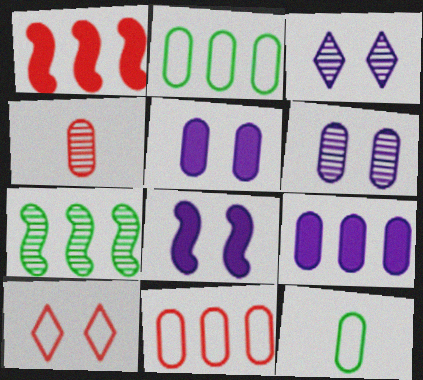[[1, 3, 12], 
[1, 4, 10], 
[2, 4, 5], 
[3, 4, 7]]